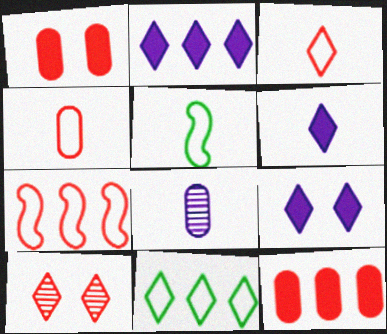[[2, 6, 9], 
[6, 10, 11]]